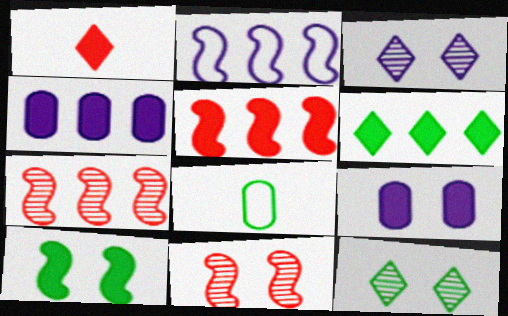[[1, 4, 10], 
[3, 5, 8], 
[4, 5, 6]]